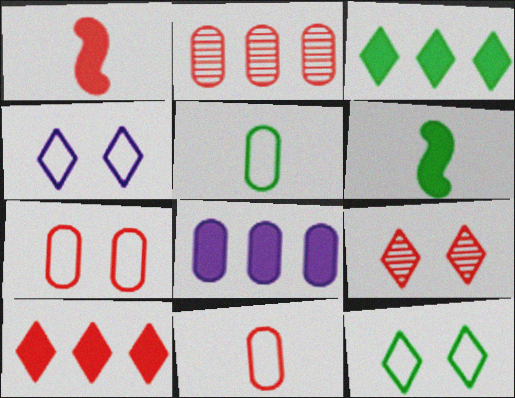[[2, 4, 6]]